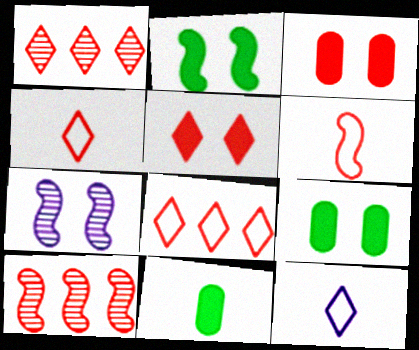[[1, 3, 6], 
[1, 4, 5], 
[3, 4, 10], 
[7, 8, 11], 
[9, 10, 12]]